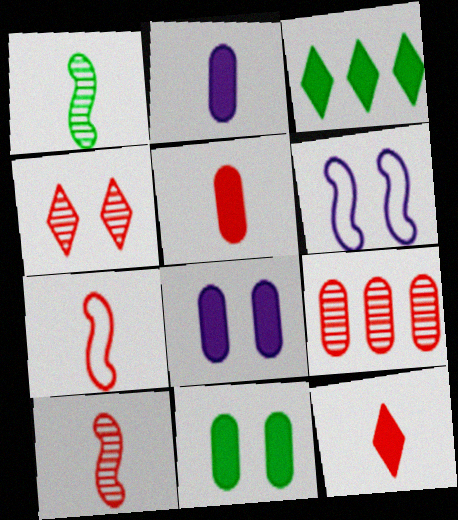[[4, 6, 11], 
[4, 9, 10]]